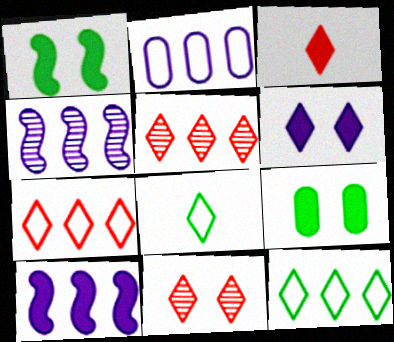[[3, 7, 11], 
[3, 9, 10], 
[5, 6, 8]]